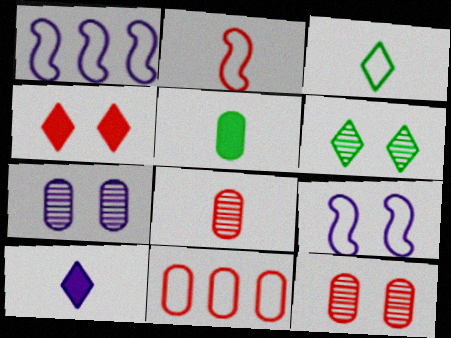[[1, 7, 10], 
[3, 9, 11], 
[5, 7, 11]]